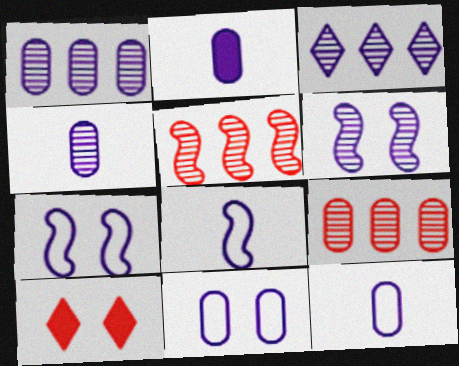[[1, 2, 11], 
[2, 3, 7], 
[2, 4, 12], 
[3, 4, 6]]